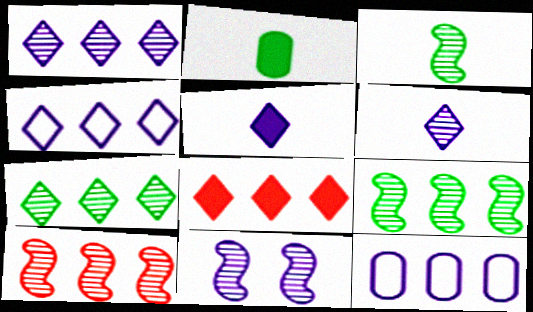[[3, 10, 11], 
[4, 7, 8], 
[5, 11, 12], 
[8, 9, 12]]